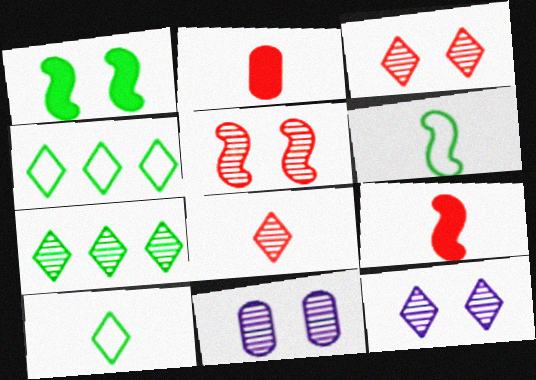[[4, 9, 11], 
[7, 8, 12]]